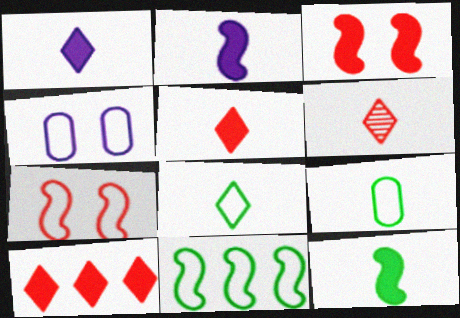[[1, 6, 8], 
[2, 6, 9]]